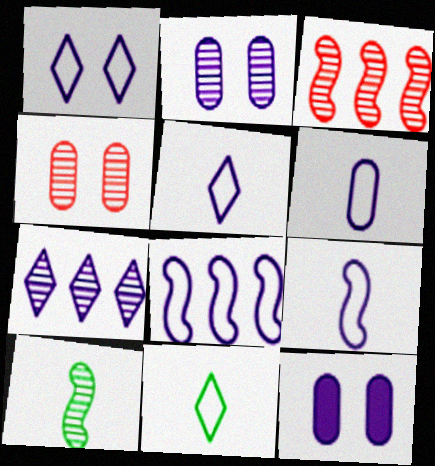[[1, 6, 8], 
[3, 11, 12], 
[4, 7, 10], 
[5, 6, 9], 
[7, 9, 12]]